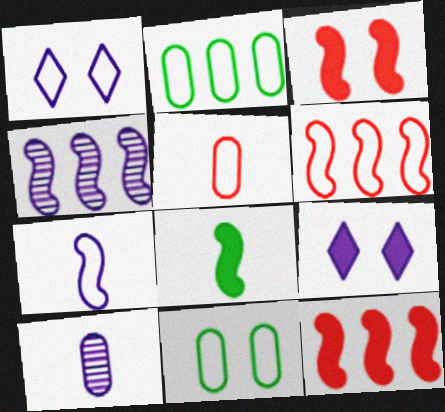[]